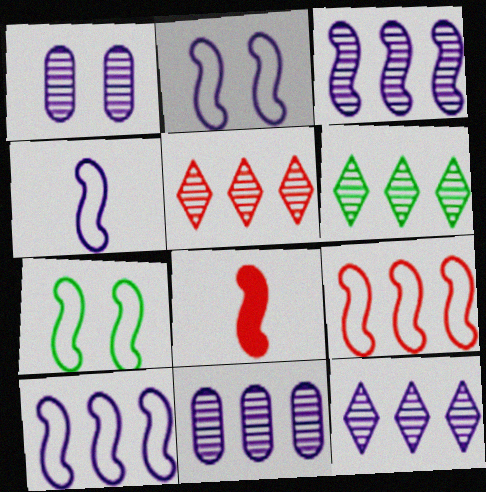[[2, 4, 10], 
[3, 7, 8], 
[3, 11, 12], 
[4, 7, 9], 
[5, 6, 12]]